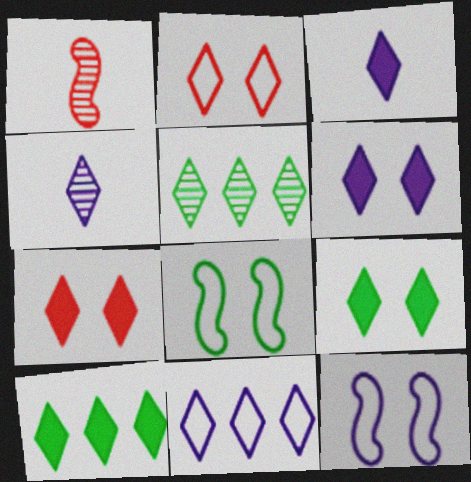[[2, 3, 5], 
[2, 4, 10], 
[3, 7, 10], 
[4, 6, 11], 
[6, 7, 9]]